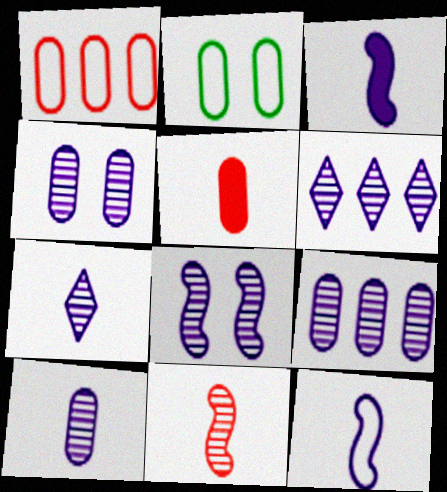[[2, 5, 9], 
[4, 9, 10], 
[6, 8, 10], 
[7, 8, 9]]